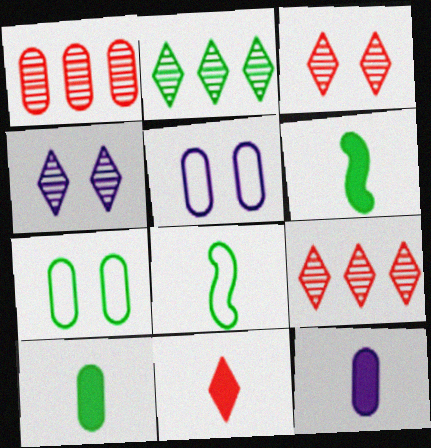[[1, 5, 10], 
[1, 7, 12], 
[2, 6, 7], 
[5, 6, 9], 
[6, 11, 12]]